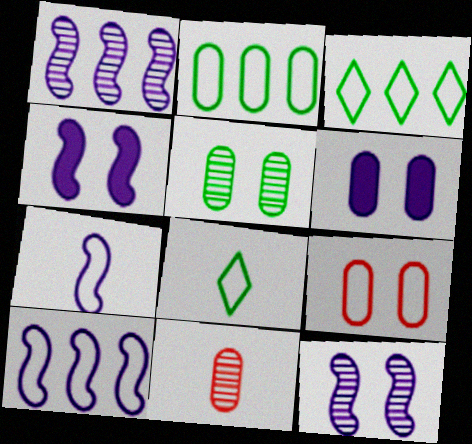[[1, 4, 7], 
[2, 6, 11], 
[3, 4, 11], 
[3, 7, 9], 
[5, 6, 9], 
[8, 9, 10]]